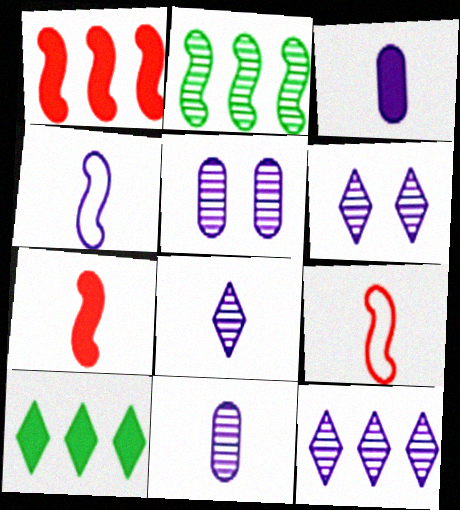[[3, 4, 8], 
[5, 9, 10], 
[6, 8, 12]]